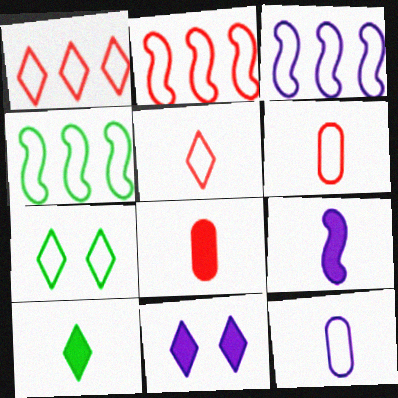[[2, 3, 4], 
[2, 7, 12], 
[3, 6, 7], 
[8, 9, 10]]